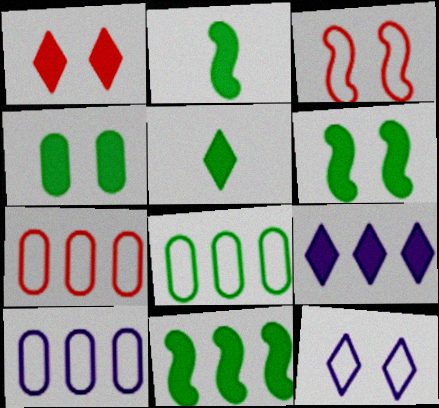[[1, 5, 9], 
[2, 6, 11], 
[4, 5, 11], 
[7, 8, 10]]